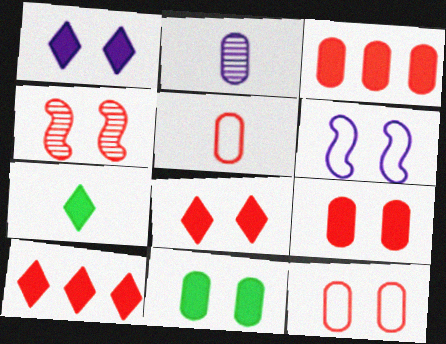[[1, 7, 10], 
[4, 5, 10], 
[4, 8, 12]]